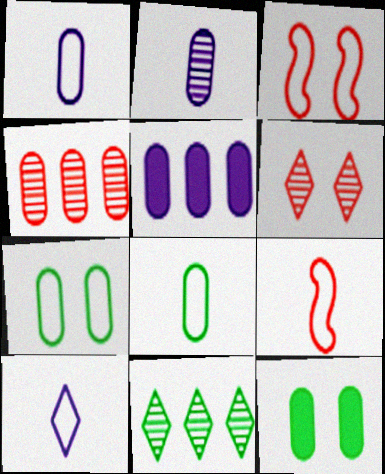[[1, 4, 12], 
[8, 9, 10]]